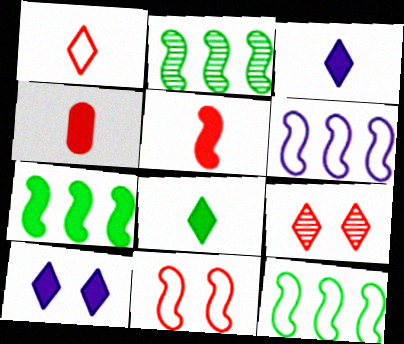[[2, 7, 12], 
[4, 7, 10]]